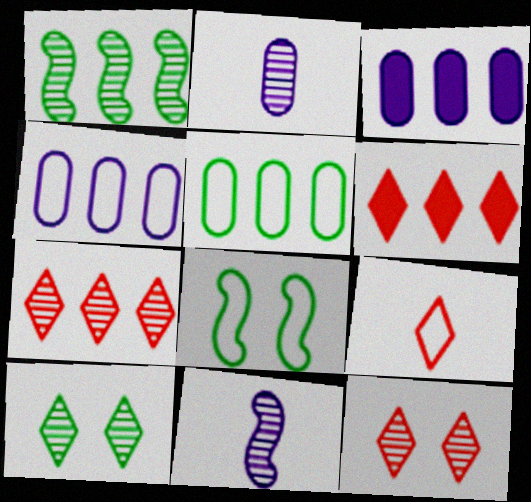[[1, 2, 12], 
[1, 4, 6], 
[2, 6, 8], 
[4, 8, 9], 
[6, 9, 12]]